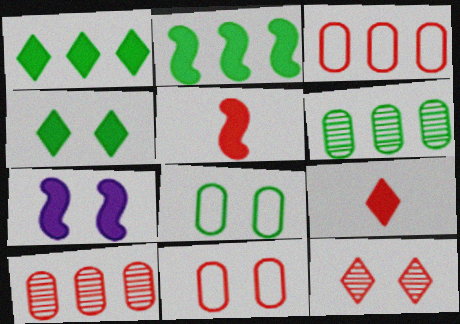[[2, 5, 7], 
[3, 5, 12], 
[7, 8, 12]]